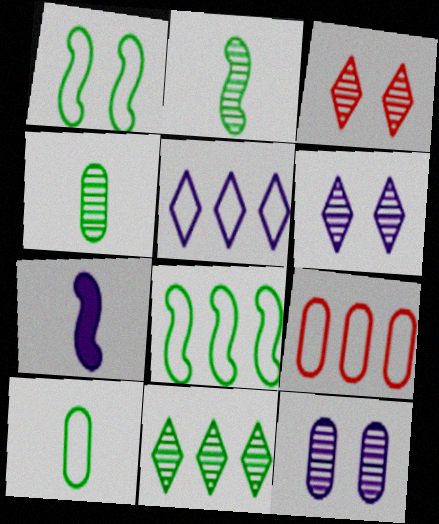[[5, 7, 12], 
[5, 8, 9]]